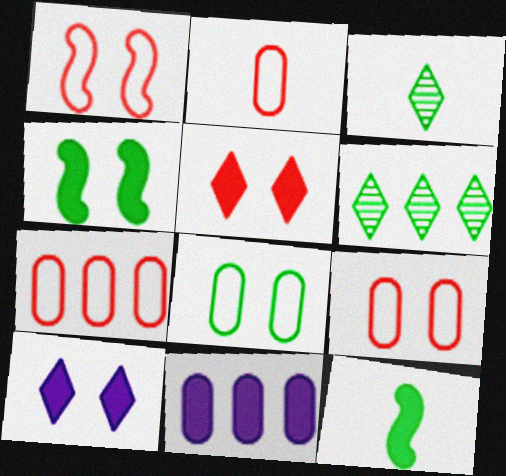[[1, 3, 11], 
[2, 7, 9], 
[5, 11, 12], 
[6, 8, 12]]